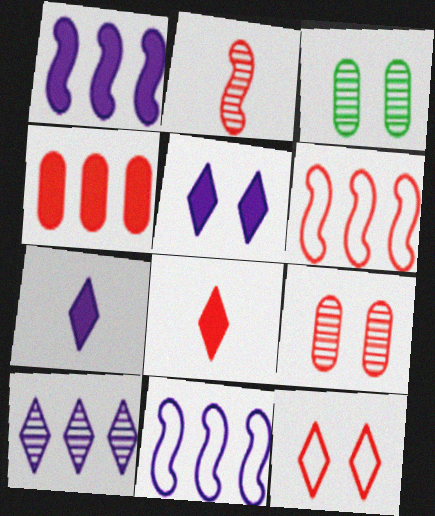[[2, 3, 10], 
[2, 4, 12], 
[3, 6, 7], 
[3, 8, 11], 
[6, 8, 9]]